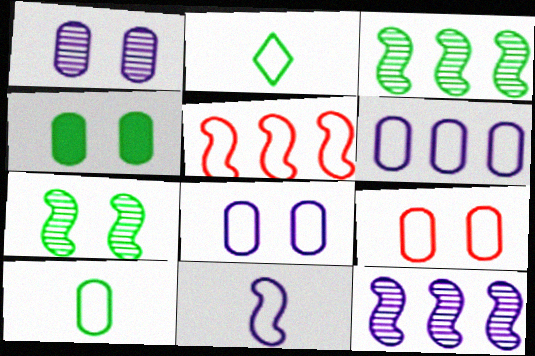[[1, 4, 9], 
[2, 3, 4], 
[2, 5, 8], 
[6, 9, 10]]